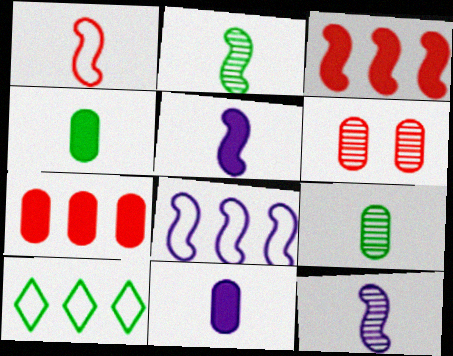[[1, 2, 5], 
[5, 6, 10]]